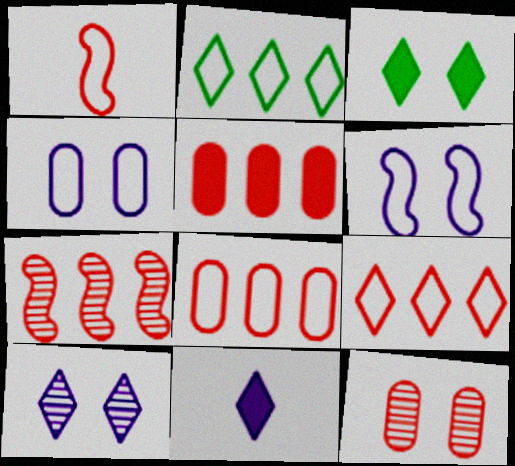[[1, 2, 4], 
[3, 6, 12], 
[5, 7, 9]]